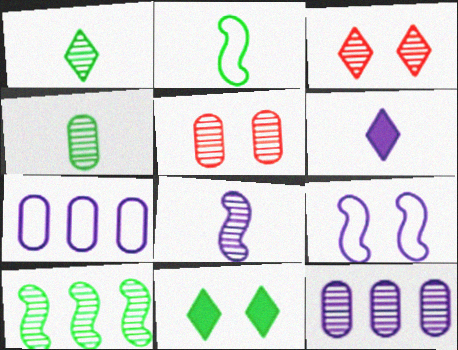[[4, 5, 12], 
[5, 9, 11], 
[6, 9, 12]]